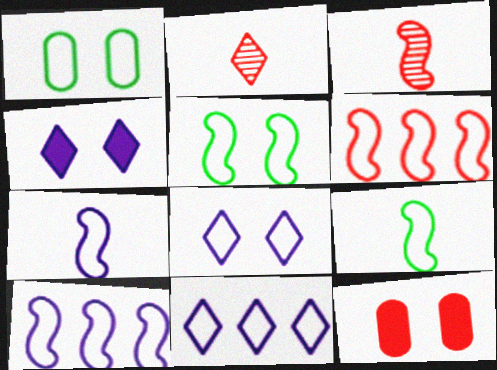[[2, 6, 12], 
[5, 6, 7]]